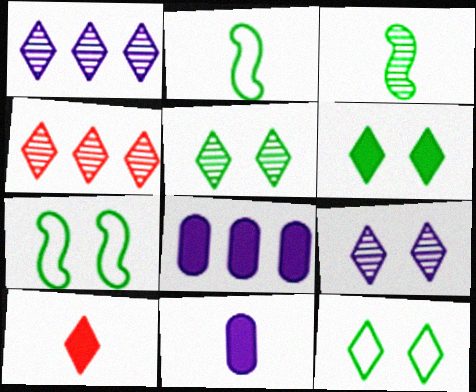[[1, 10, 12], 
[4, 7, 11], 
[5, 6, 12]]